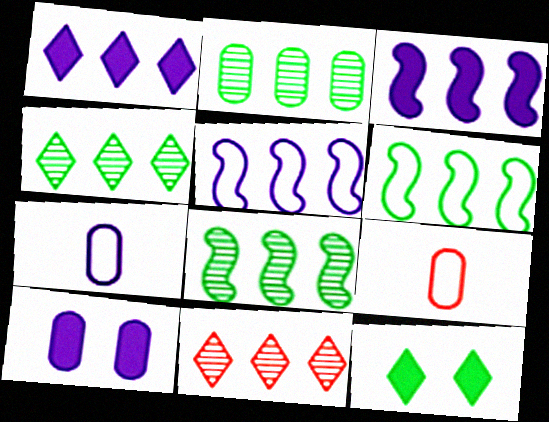[[2, 4, 8], 
[2, 9, 10]]